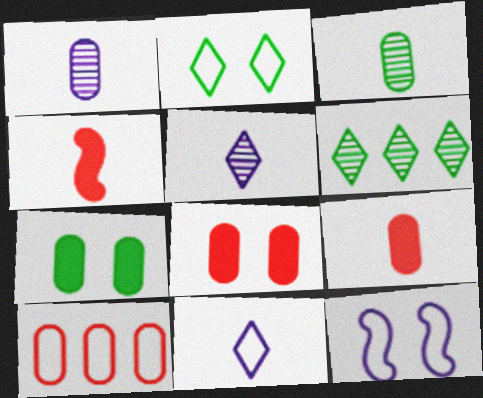[[1, 7, 10], 
[3, 4, 11], 
[6, 9, 12]]